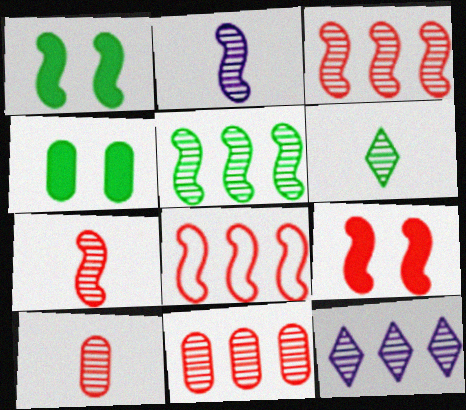[[1, 2, 8], 
[2, 6, 10], 
[5, 11, 12], 
[7, 8, 9]]